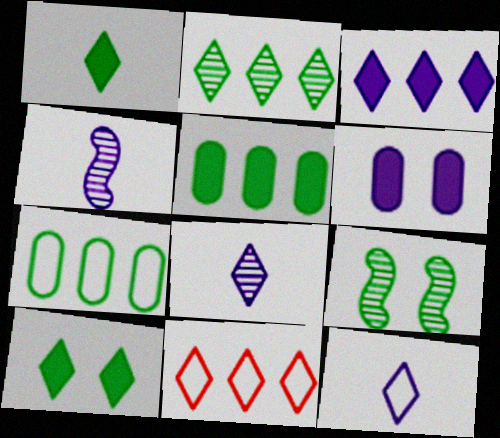[[1, 7, 9], 
[2, 3, 11], 
[8, 10, 11]]